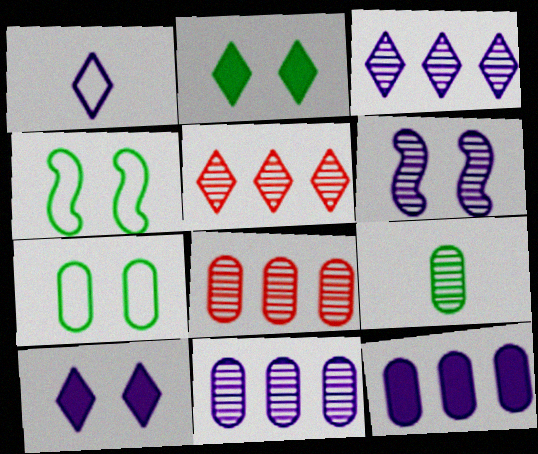[[1, 2, 5], 
[1, 3, 10], 
[1, 6, 12], 
[5, 6, 9]]